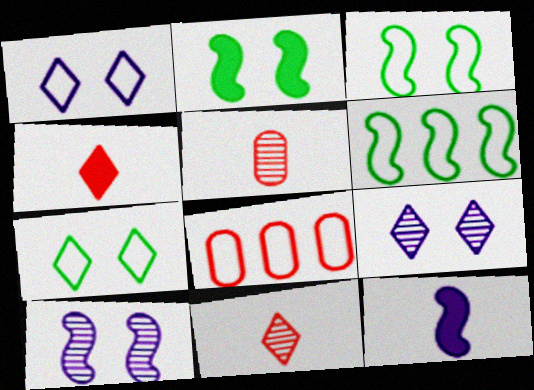[]